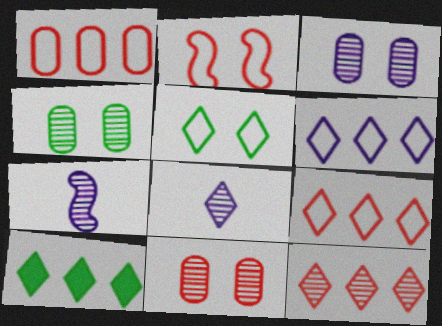[[3, 4, 11], 
[4, 7, 12], 
[6, 10, 12]]